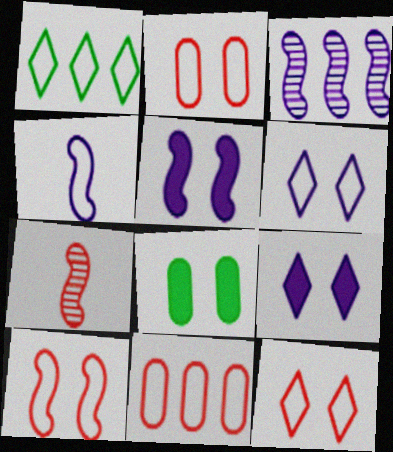[[1, 2, 4], 
[2, 10, 12], 
[3, 4, 5]]